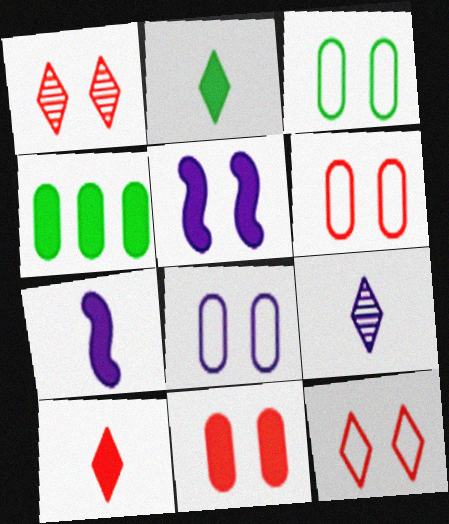[[1, 3, 5], 
[3, 6, 8], 
[4, 5, 10]]